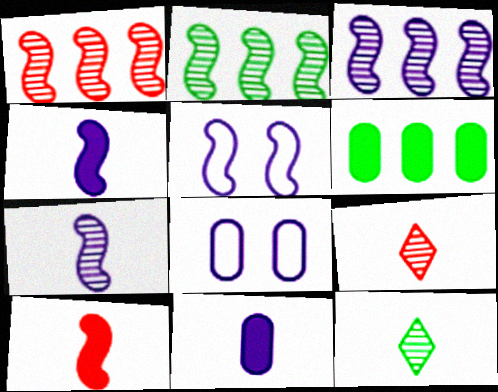[[1, 2, 3], 
[2, 5, 10], 
[3, 4, 5], 
[5, 6, 9]]